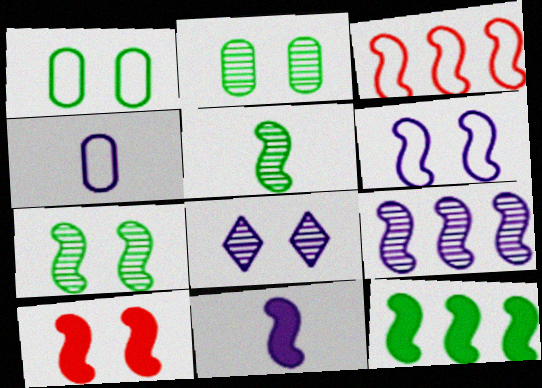[[1, 8, 10], 
[3, 7, 11], 
[3, 9, 12], 
[6, 7, 10], 
[6, 9, 11], 
[10, 11, 12]]